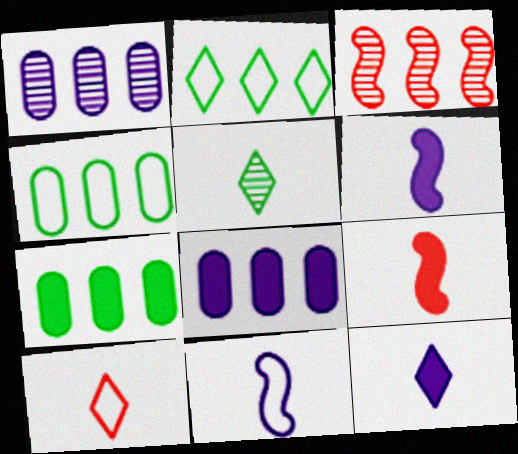[[2, 3, 8], 
[5, 10, 12]]